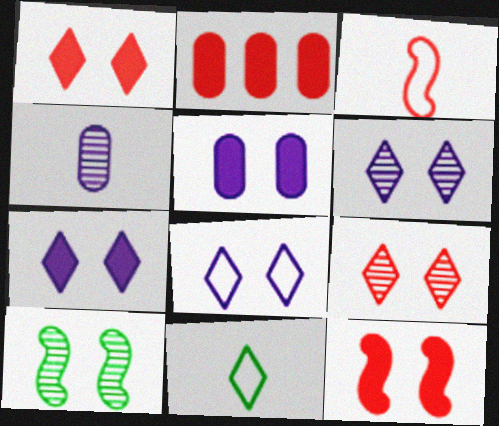[[2, 3, 9], 
[6, 7, 8]]